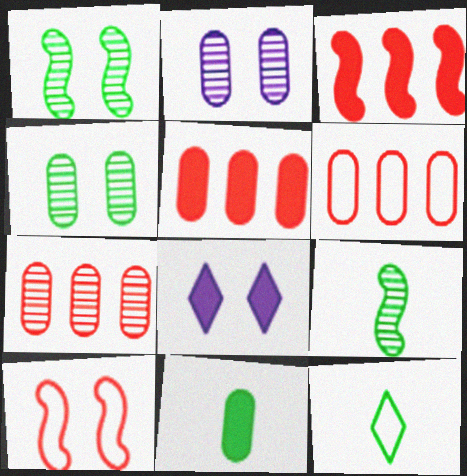[[2, 3, 12], 
[2, 6, 11], 
[3, 8, 11], 
[4, 8, 10], 
[5, 6, 7], 
[6, 8, 9], 
[9, 11, 12]]